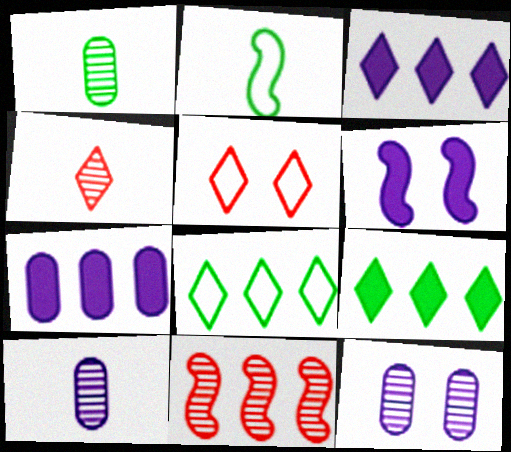[[2, 6, 11], 
[7, 8, 11]]